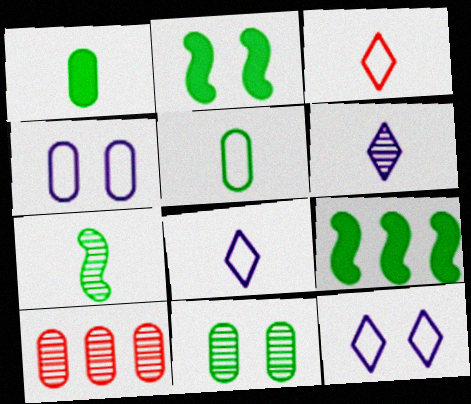[[1, 4, 10], 
[2, 8, 10]]